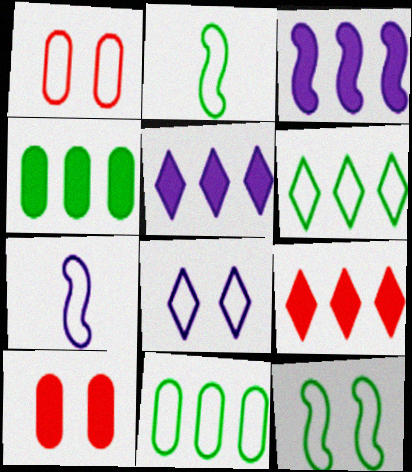[[1, 6, 7], 
[1, 8, 12], 
[3, 4, 9]]